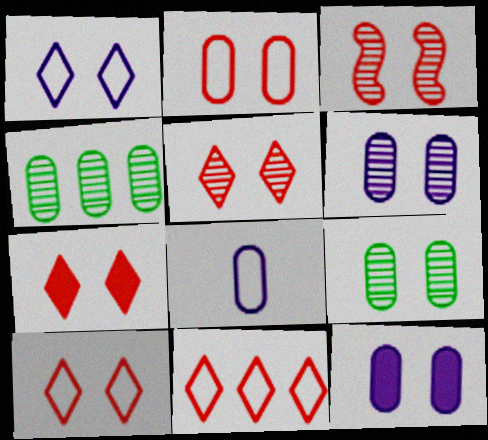[[2, 3, 7], 
[2, 9, 12], 
[5, 7, 10]]